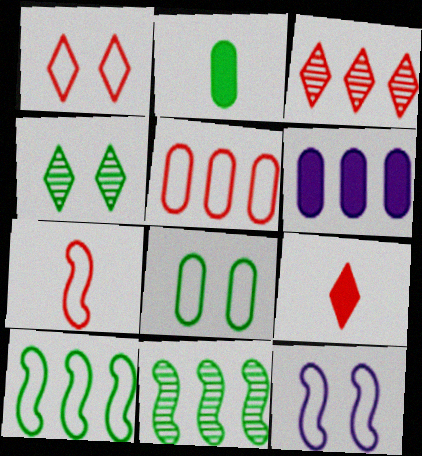[[1, 3, 9], 
[1, 5, 7], 
[1, 8, 12], 
[2, 3, 12], 
[2, 4, 10], 
[3, 6, 10], 
[4, 6, 7], 
[7, 10, 12]]